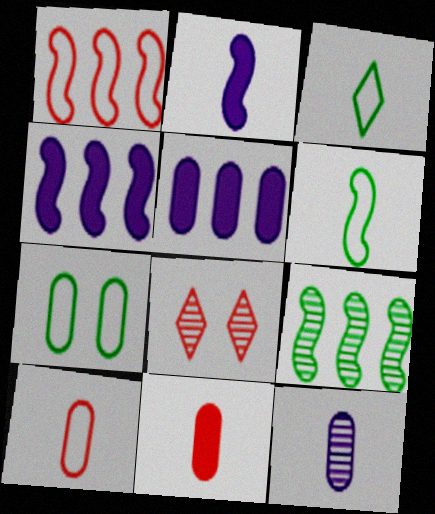[[1, 4, 9], 
[1, 8, 11], 
[5, 6, 8], 
[8, 9, 12]]